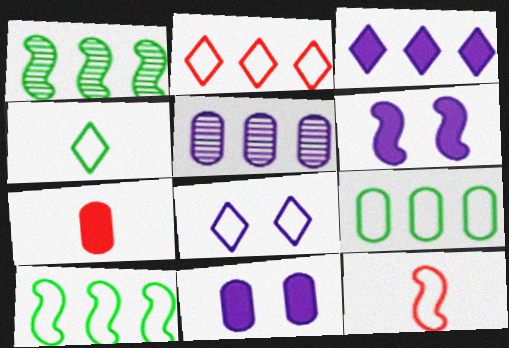[[1, 6, 12], 
[1, 7, 8], 
[2, 4, 8], 
[8, 9, 12]]